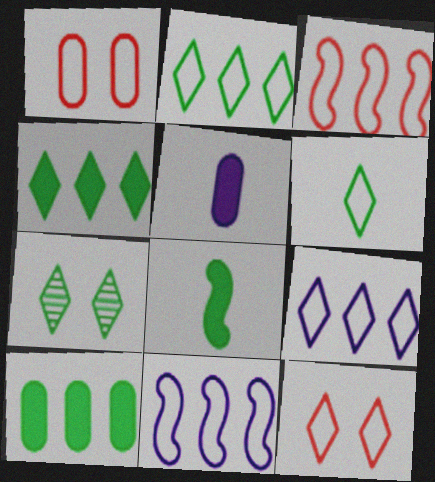[[1, 6, 11], 
[3, 5, 7], 
[4, 6, 7], 
[6, 9, 12]]